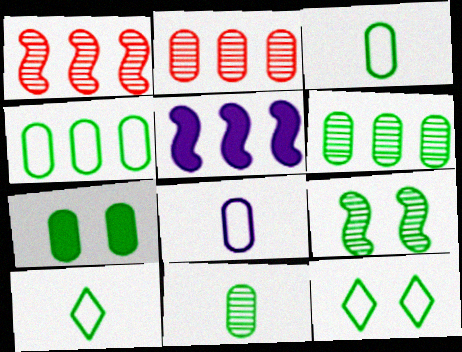[[2, 7, 8], 
[3, 6, 7], 
[4, 7, 11], 
[7, 9, 12]]